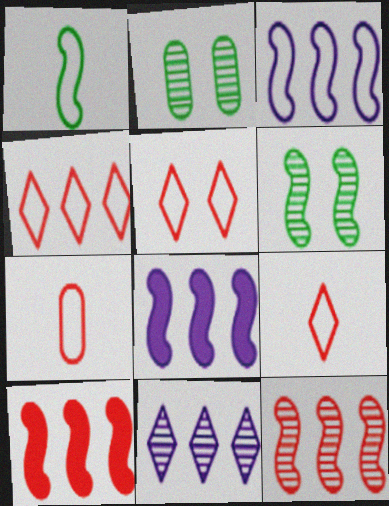[[2, 8, 9], 
[4, 5, 9]]